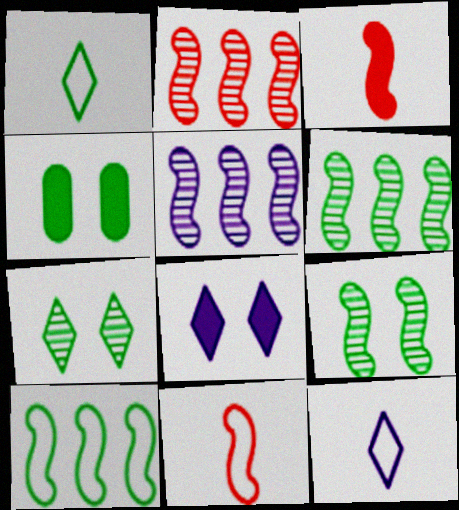[[1, 4, 6], 
[2, 4, 12], 
[2, 5, 6]]